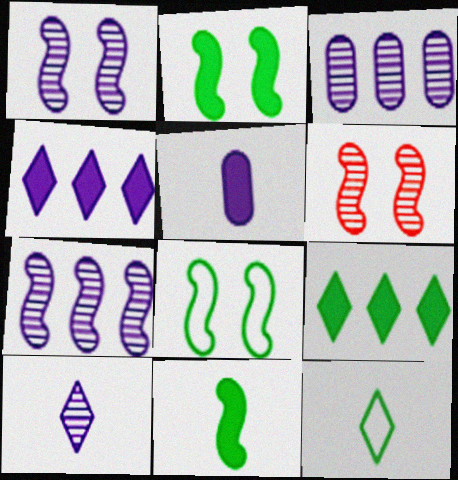[[1, 3, 10]]